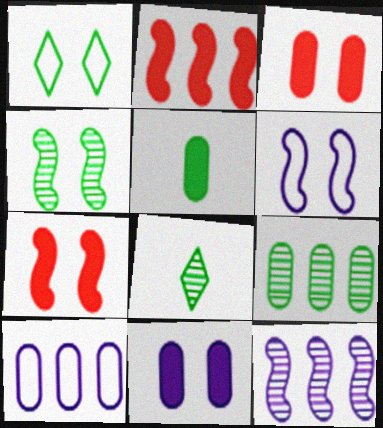[[4, 6, 7], 
[4, 8, 9], 
[7, 8, 10]]